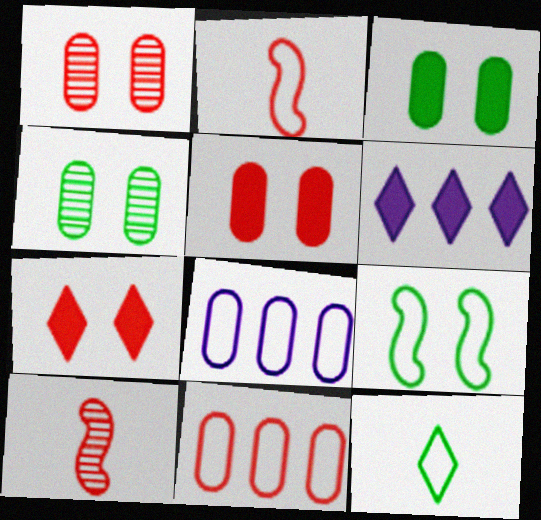[[2, 4, 6], 
[7, 10, 11]]